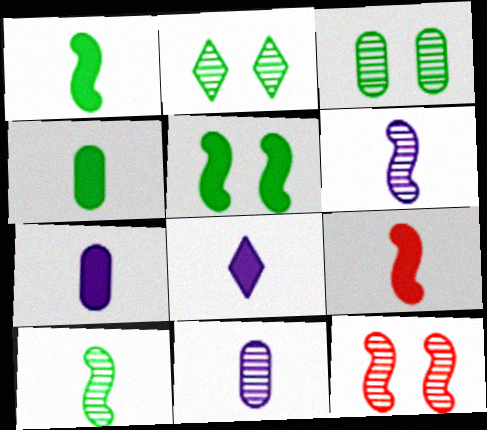[[4, 8, 9]]